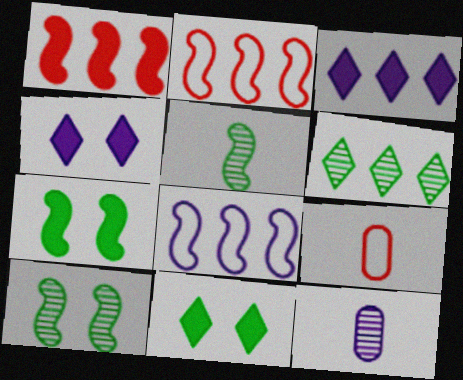[[2, 11, 12], 
[3, 9, 10], 
[4, 8, 12]]